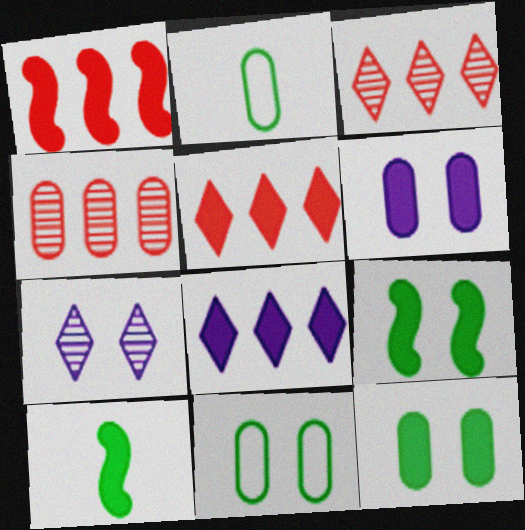[[1, 2, 7], 
[2, 4, 6], 
[5, 6, 10]]